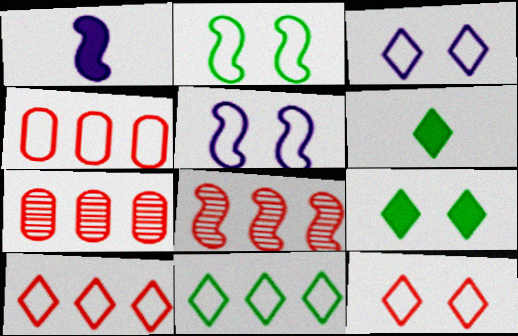[[1, 2, 8], 
[5, 6, 7]]